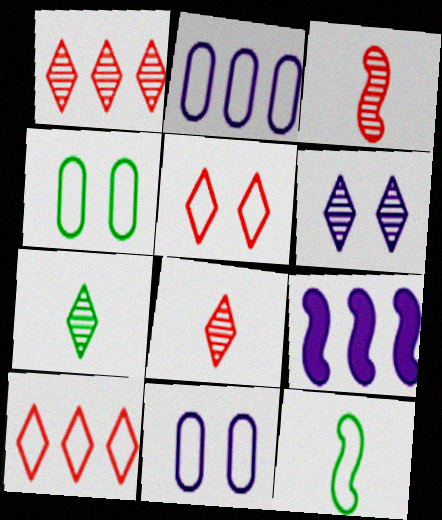[[1, 6, 7], 
[2, 5, 12], 
[4, 8, 9], 
[10, 11, 12]]